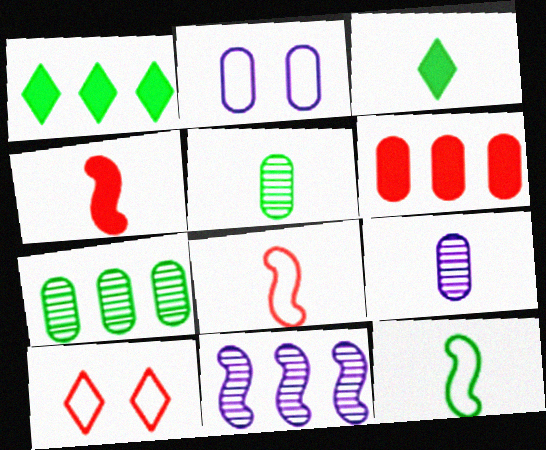[[2, 5, 6], 
[3, 5, 12], 
[3, 8, 9]]